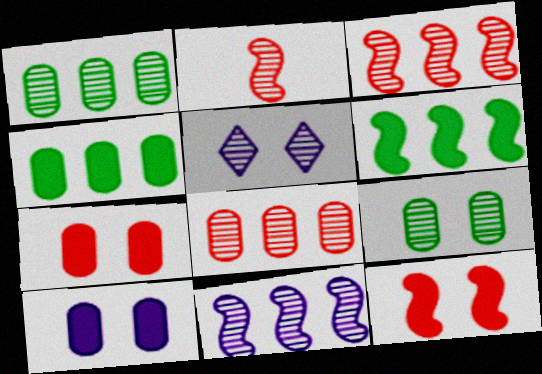[[1, 2, 5]]